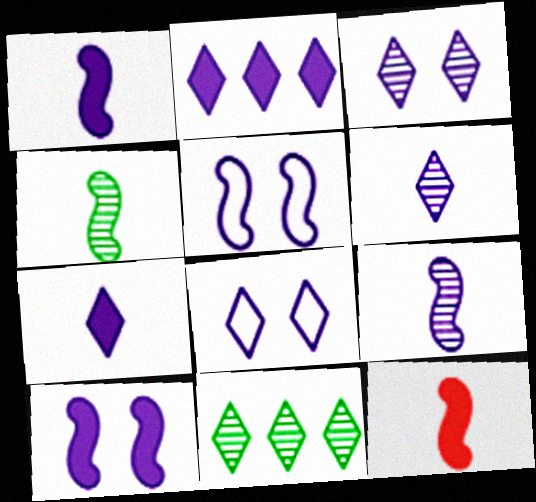[[2, 6, 8]]